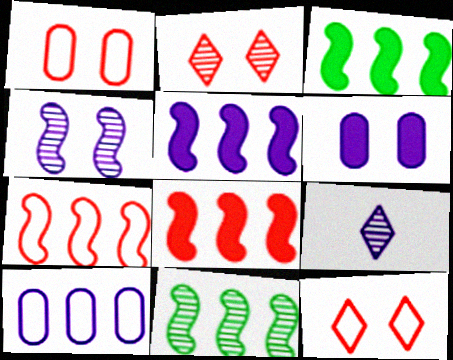[[1, 3, 9], 
[3, 5, 8], 
[5, 7, 11]]